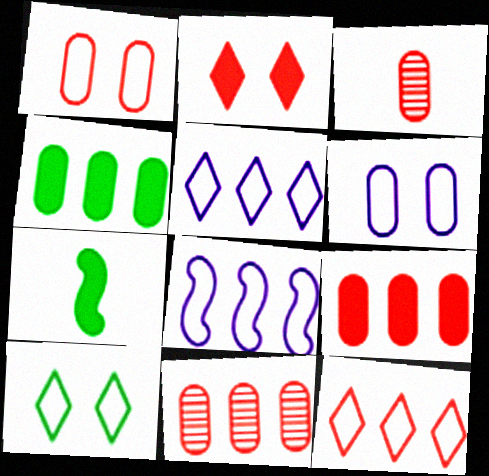[[1, 3, 9], 
[3, 4, 6]]